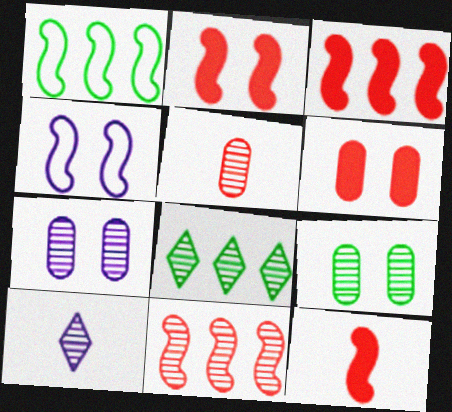[[1, 6, 10], 
[2, 3, 12], 
[9, 10, 11]]